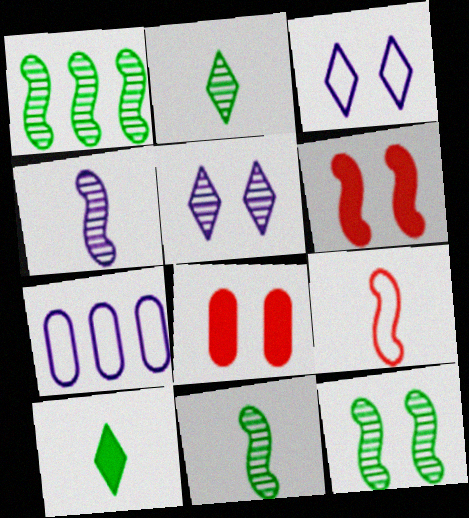[[1, 11, 12], 
[2, 6, 7], 
[3, 8, 12]]